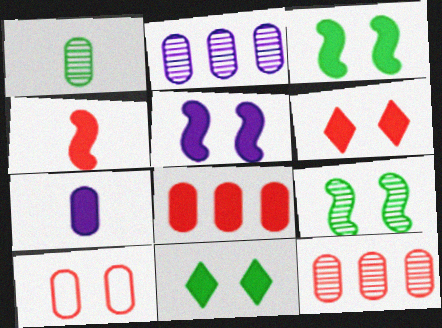[[4, 6, 8]]